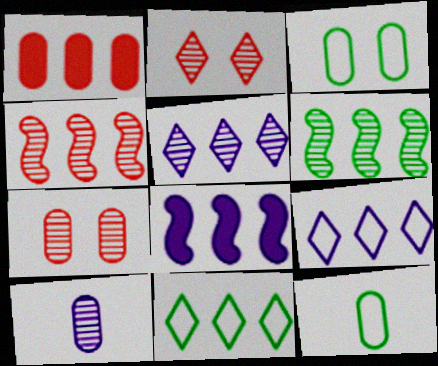[[1, 3, 10], 
[1, 6, 9], 
[2, 6, 10], 
[2, 8, 12]]